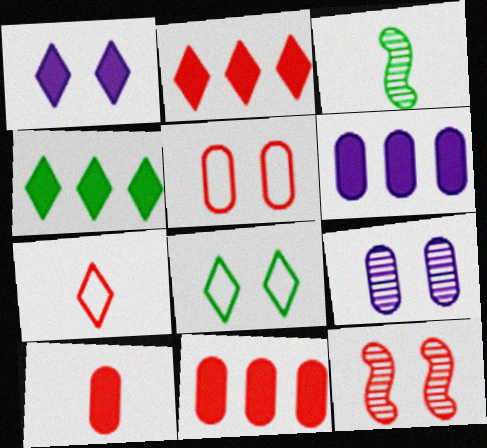[[7, 11, 12]]